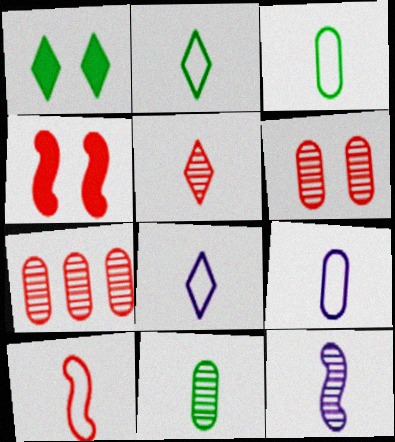[[2, 9, 10], 
[3, 8, 10], 
[5, 11, 12]]